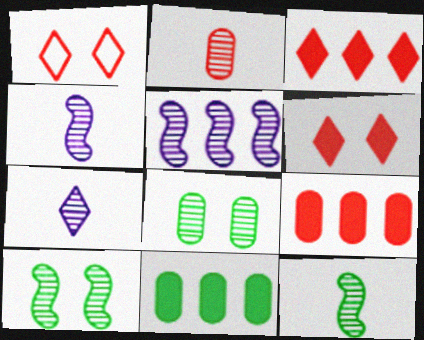[[1, 4, 11], 
[2, 7, 12]]